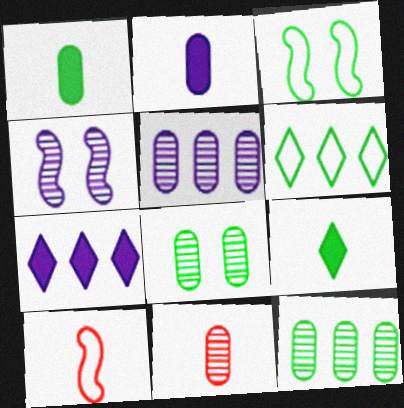[[3, 7, 11], 
[3, 9, 12], 
[5, 8, 11], 
[7, 8, 10]]